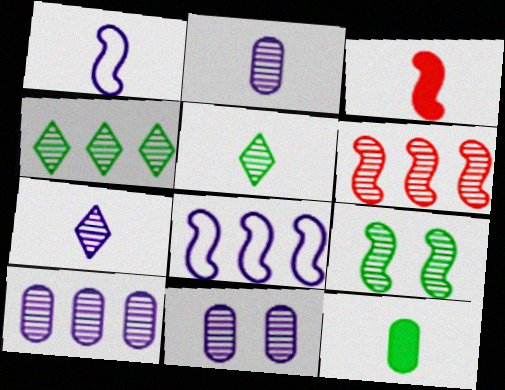[[2, 10, 11], 
[3, 8, 9], 
[4, 6, 10], 
[5, 6, 11]]